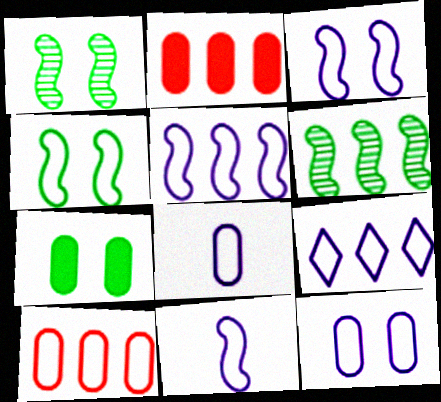[[2, 6, 9], 
[3, 5, 11], 
[3, 8, 9], 
[9, 11, 12]]